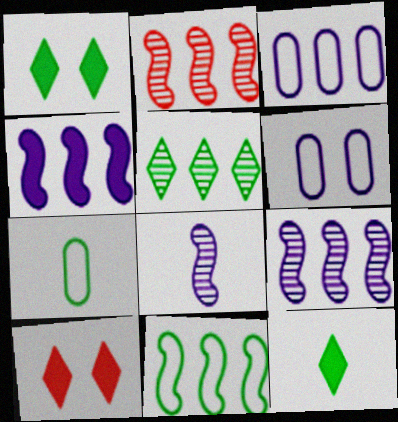[[2, 4, 11], 
[2, 6, 12], 
[7, 9, 10]]